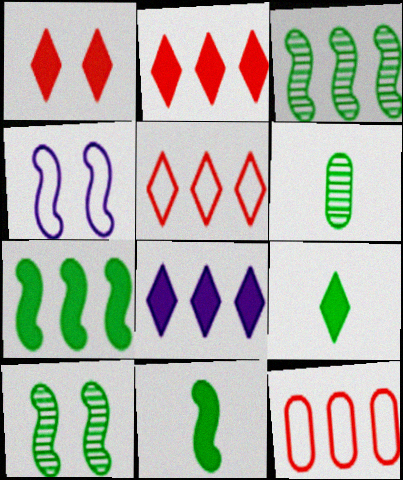[[1, 8, 9], 
[2, 4, 6], 
[3, 8, 12]]